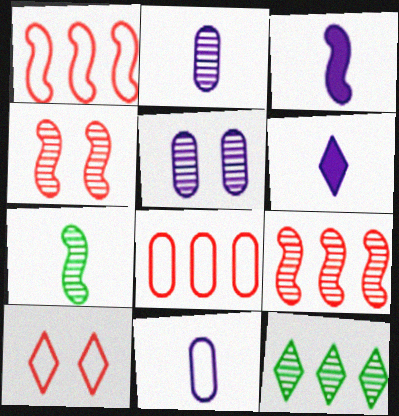[[2, 4, 12], 
[6, 10, 12]]